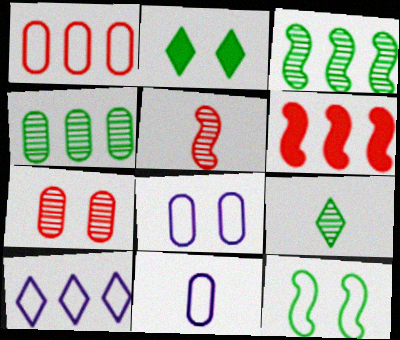[[4, 6, 10], 
[6, 8, 9]]